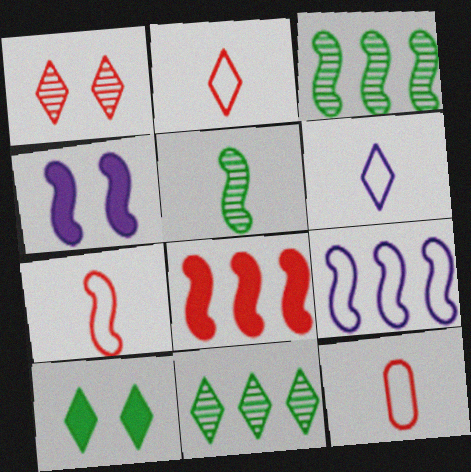[[1, 8, 12], 
[2, 7, 12], 
[3, 4, 7], 
[3, 8, 9], 
[4, 11, 12]]